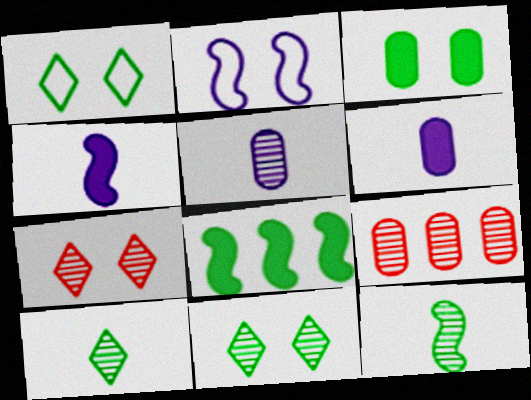[[1, 4, 9], 
[2, 3, 7]]